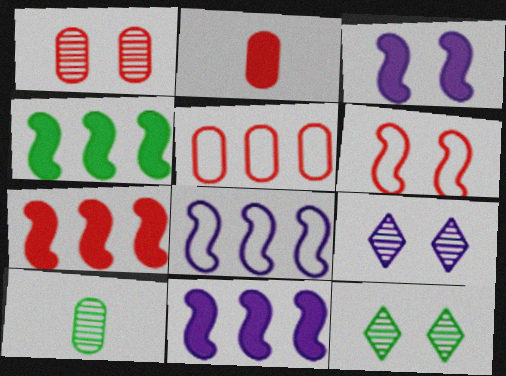[[1, 2, 5], 
[2, 8, 12], 
[4, 7, 11]]